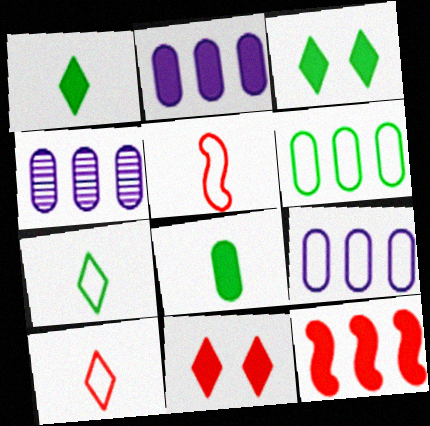[[2, 4, 9], 
[3, 4, 5]]